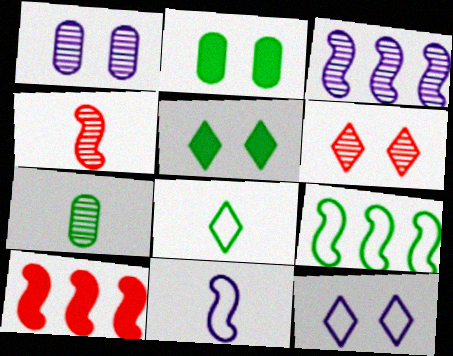[[1, 8, 10], 
[3, 6, 7], 
[3, 9, 10], 
[5, 6, 12], 
[5, 7, 9], 
[7, 10, 12]]